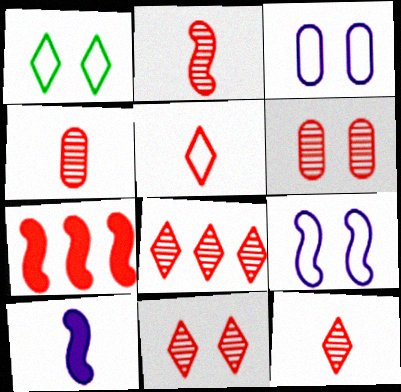[[2, 4, 12], 
[2, 6, 8], 
[5, 6, 7], 
[8, 11, 12]]